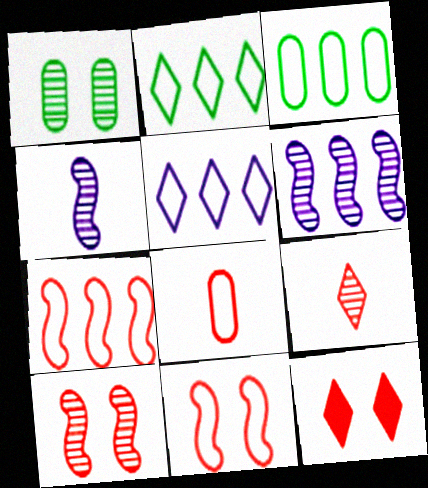[[1, 6, 9], 
[3, 4, 12], 
[3, 5, 7]]